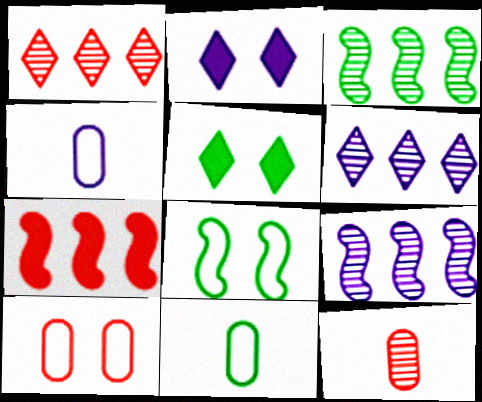[[2, 4, 9], 
[3, 5, 11]]